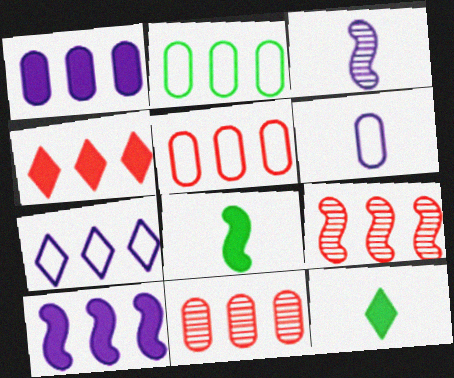[[1, 2, 11], 
[4, 5, 9]]